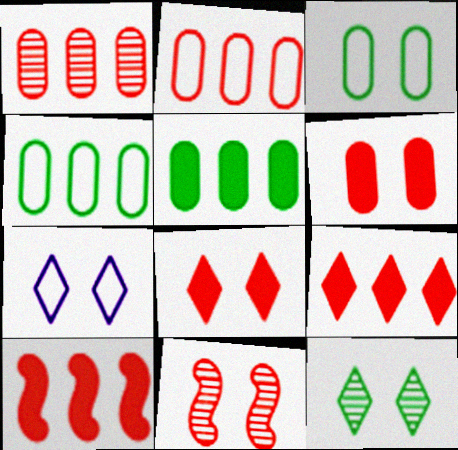[[7, 8, 12]]